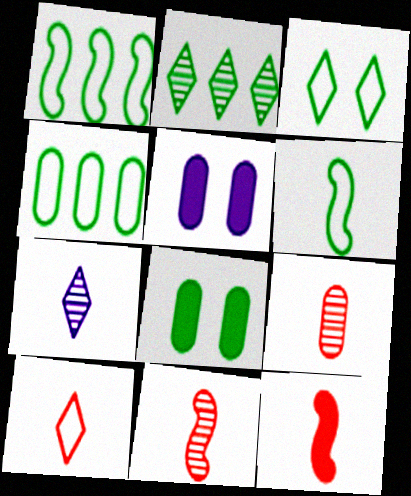[[2, 6, 8], 
[3, 4, 6], 
[4, 5, 9], 
[9, 10, 12]]